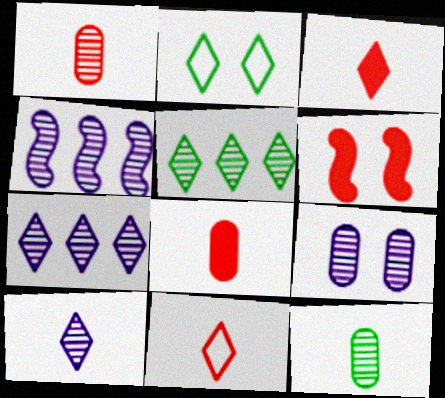[[2, 3, 7], 
[2, 4, 8], 
[2, 6, 9], 
[4, 9, 10]]